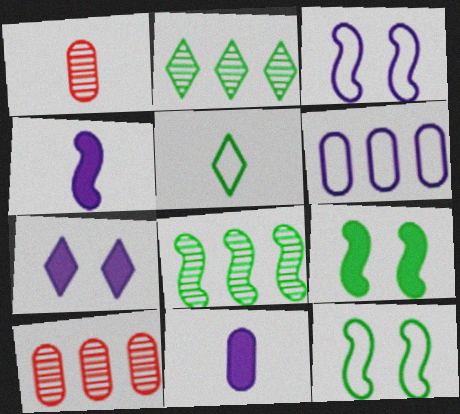[[1, 4, 5]]